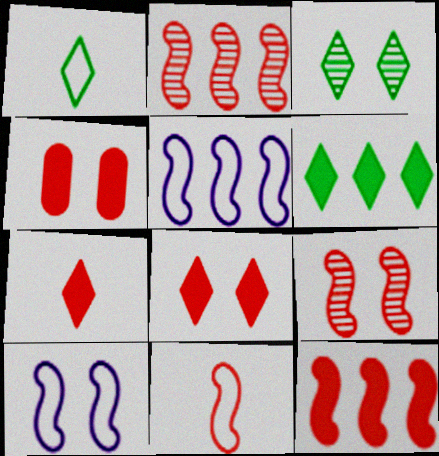[[1, 3, 6], 
[3, 4, 10], 
[4, 7, 12], 
[9, 11, 12]]